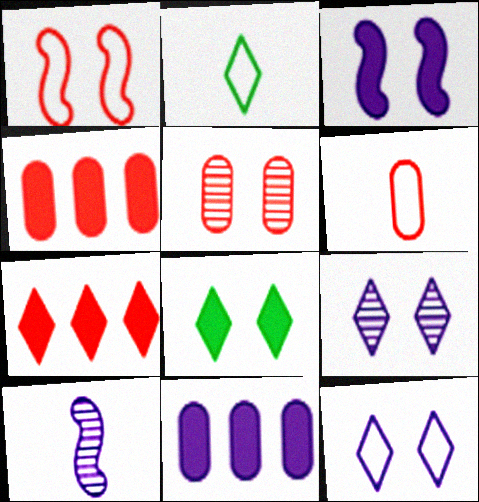[[2, 7, 9], 
[4, 5, 6], 
[10, 11, 12]]